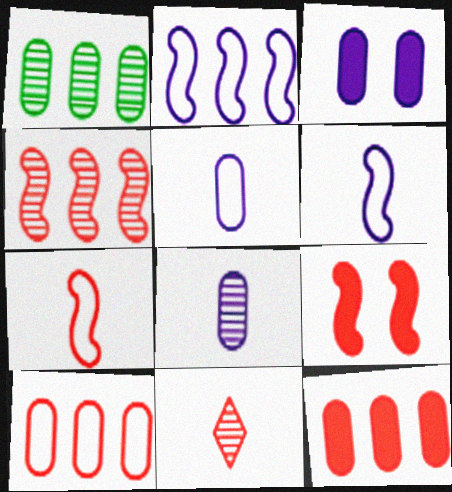[[4, 7, 9], 
[9, 10, 11]]